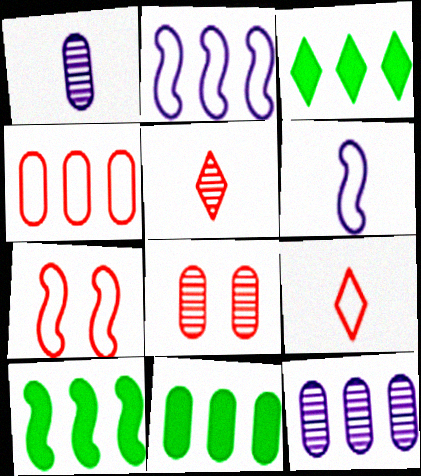[[1, 3, 7], 
[3, 6, 8], 
[3, 10, 11], 
[4, 7, 9], 
[4, 11, 12]]